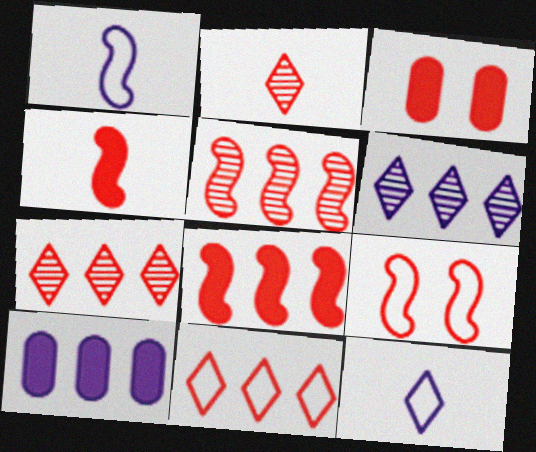[[4, 5, 9]]